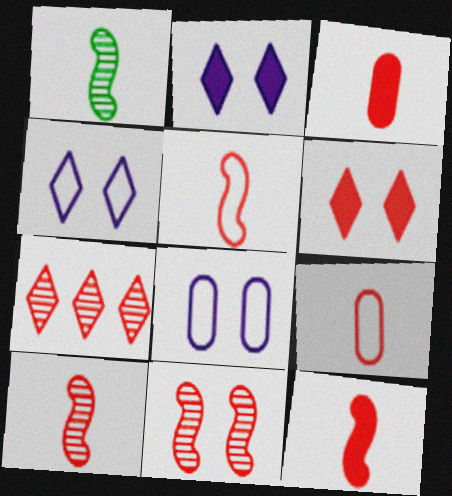[[5, 10, 12]]